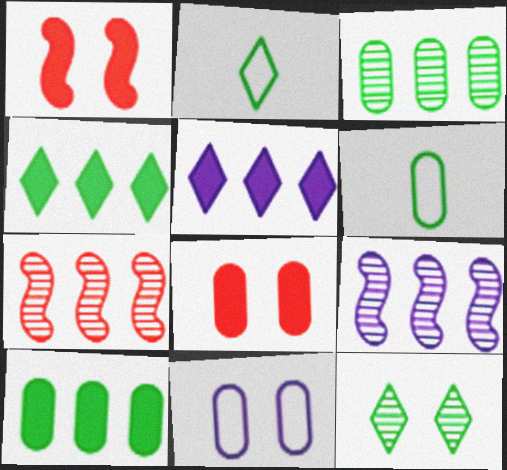[[1, 11, 12], 
[2, 4, 12], 
[2, 8, 9]]